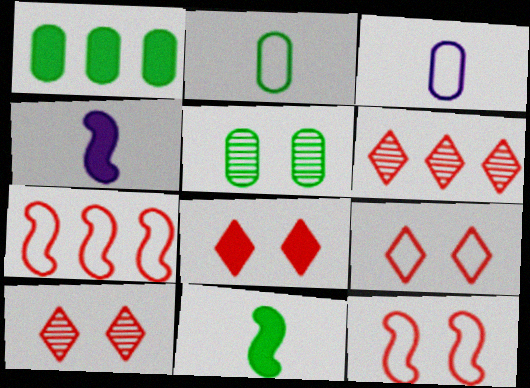[[1, 2, 5], 
[1, 4, 8], 
[8, 9, 10]]